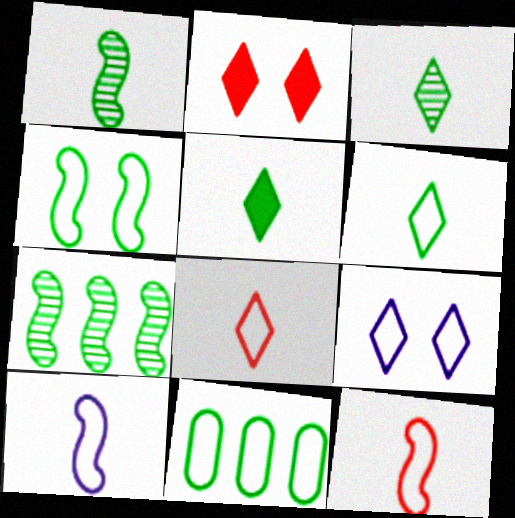[[3, 5, 6], 
[4, 6, 11], 
[9, 11, 12]]